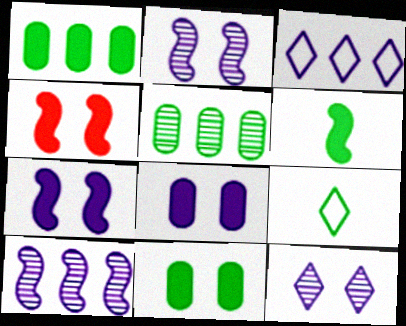[]